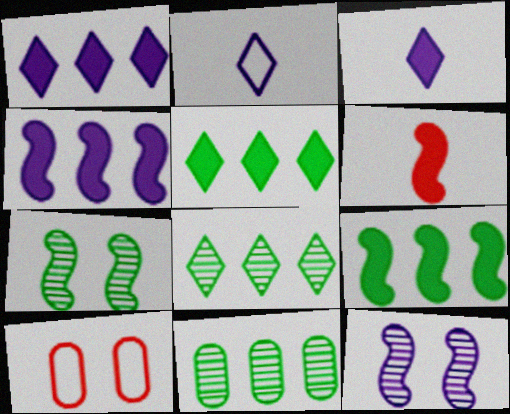[]